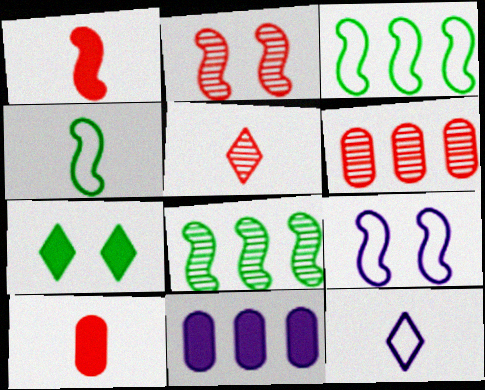[[1, 7, 11], 
[1, 8, 9], 
[2, 5, 6]]